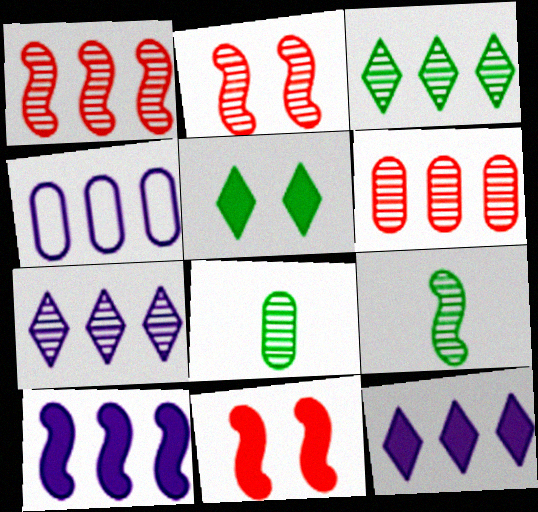[[2, 7, 8], 
[4, 7, 10]]